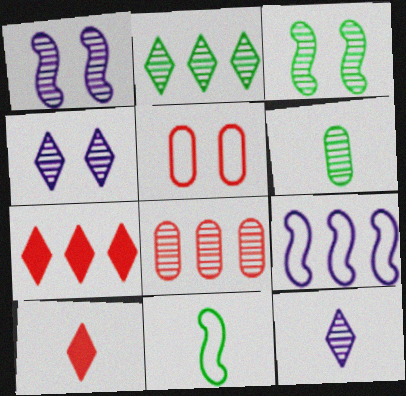[[2, 3, 6], 
[3, 8, 12]]